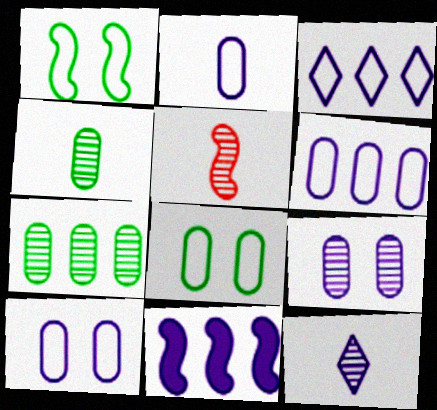[[1, 5, 11], 
[2, 6, 10], 
[4, 5, 12], 
[10, 11, 12]]